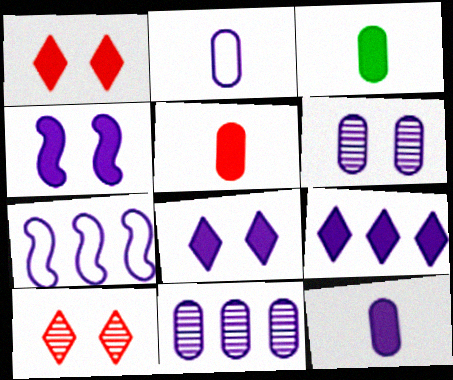[[3, 5, 12], 
[3, 7, 10], 
[4, 9, 12], 
[7, 9, 11]]